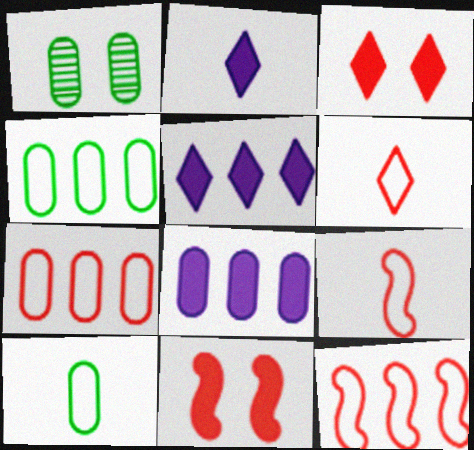[[1, 2, 12], 
[1, 5, 9]]